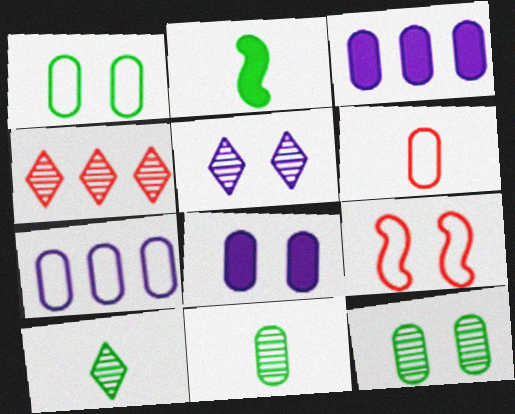[[1, 6, 7], 
[3, 6, 12], 
[3, 9, 10], 
[4, 5, 10]]